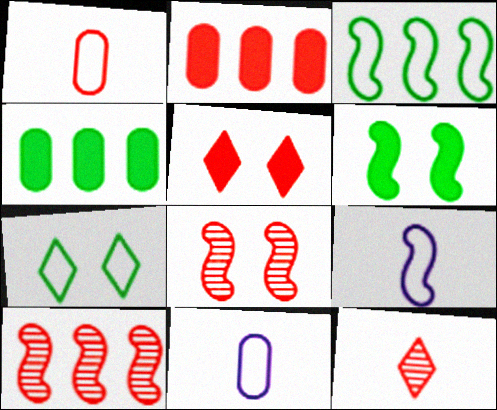[[1, 5, 10], 
[6, 9, 10]]